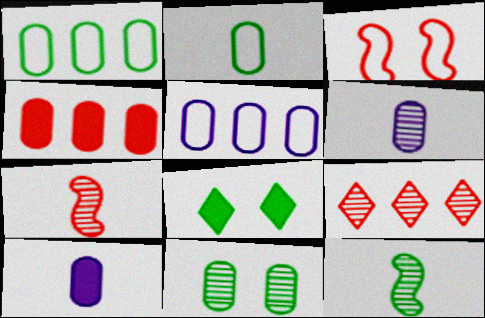[[1, 8, 12], 
[5, 7, 8]]